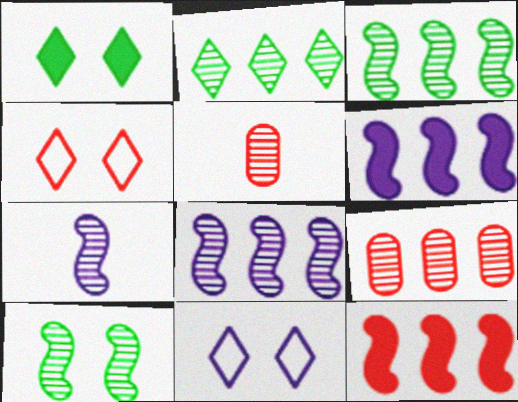[[2, 8, 9], 
[4, 5, 12]]